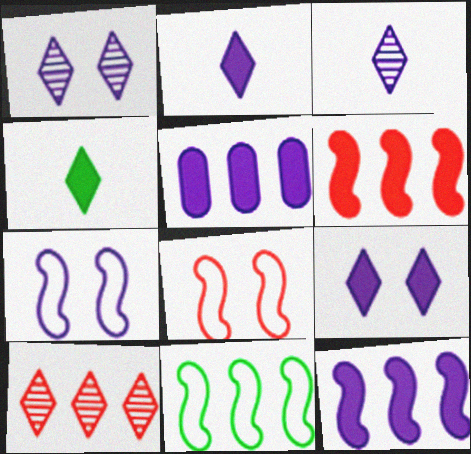[[3, 5, 7], 
[5, 10, 11]]